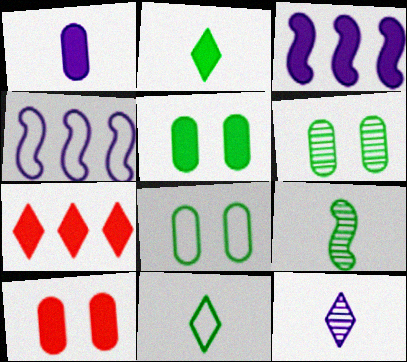[[2, 3, 10], 
[5, 6, 8]]